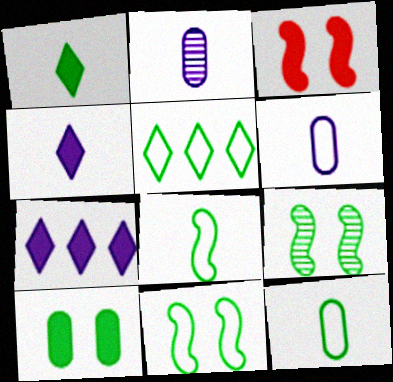[[2, 3, 5], 
[5, 11, 12]]